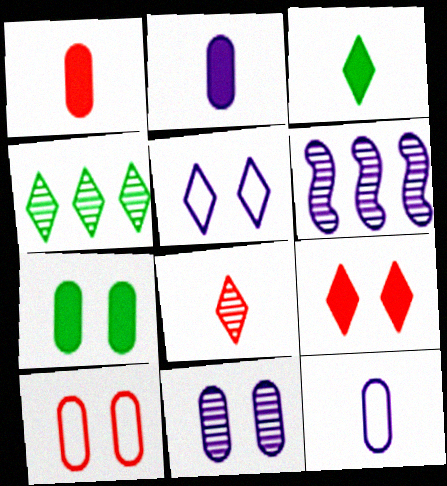[[2, 5, 6], 
[3, 6, 10], 
[7, 10, 11]]